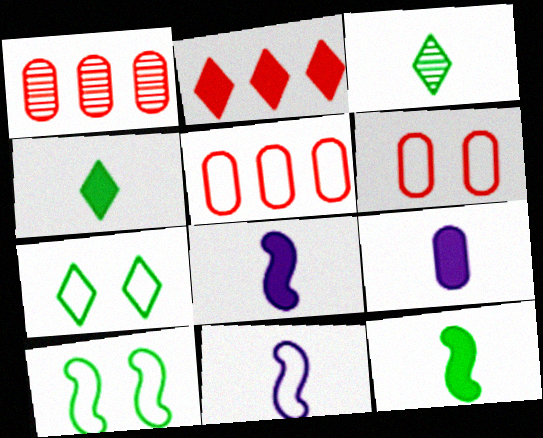[[1, 7, 8], 
[5, 7, 11]]